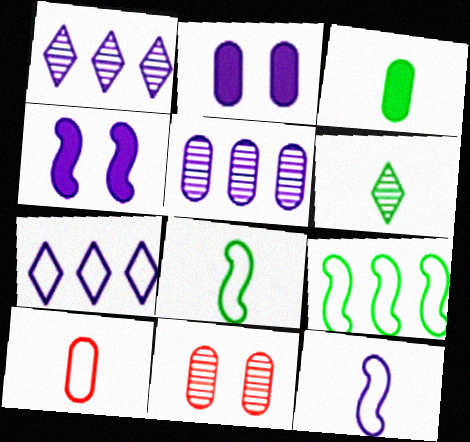[[1, 2, 12], 
[3, 6, 8]]